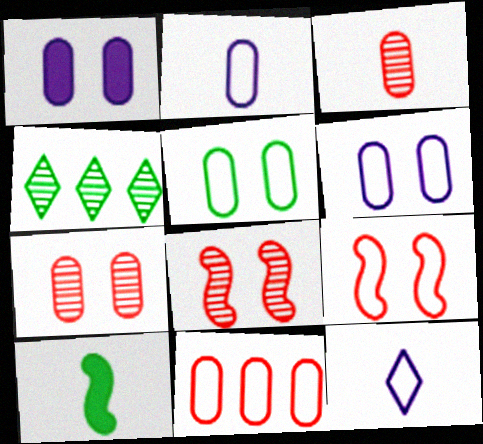[[1, 5, 7], 
[2, 5, 11], 
[3, 10, 12], 
[4, 5, 10]]